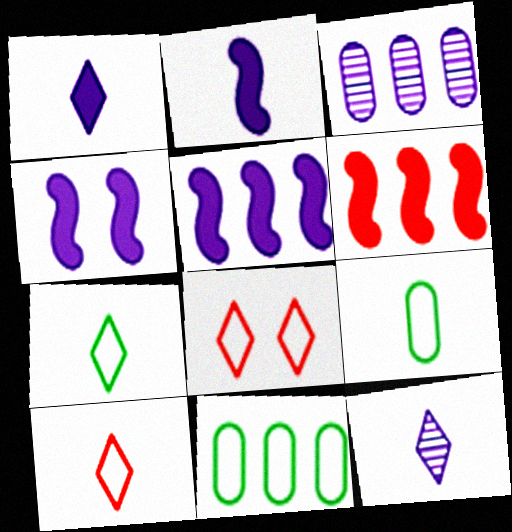[[2, 4, 5]]